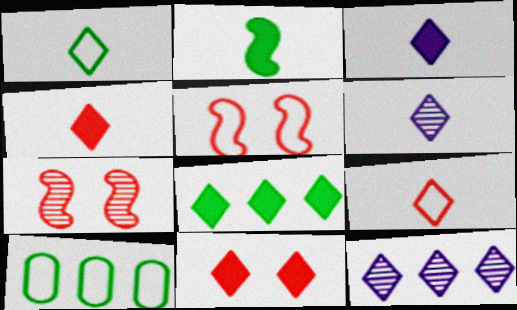[[1, 4, 6], 
[1, 11, 12], 
[3, 7, 10], 
[3, 8, 11]]